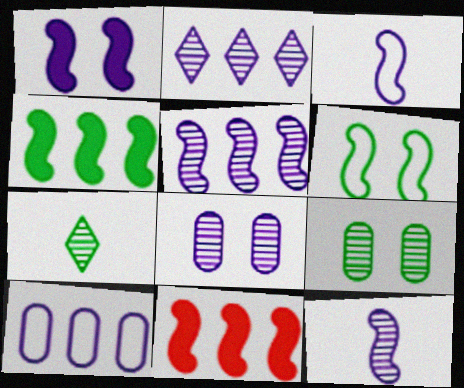[[1, 3, 5], 
[2, 8, 12], 
[6, 11, 12]]